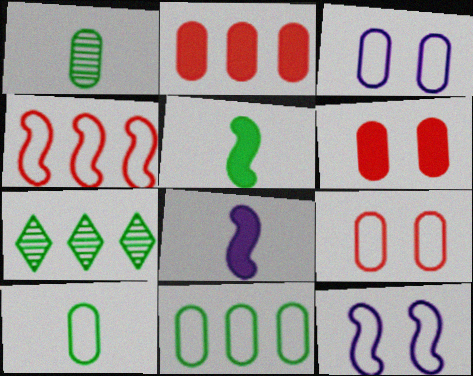[[1, 2, 3], 
[7, 8, 9]]